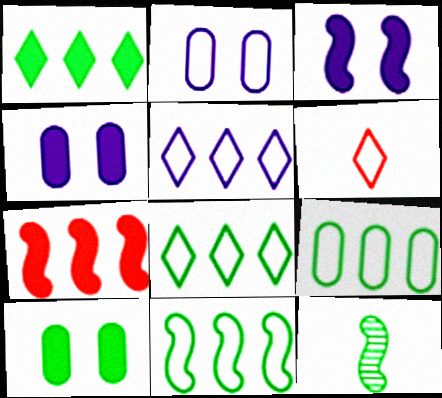[[2, 6, 11], 
[8, 9, 11], 
[8, 10, 12]]